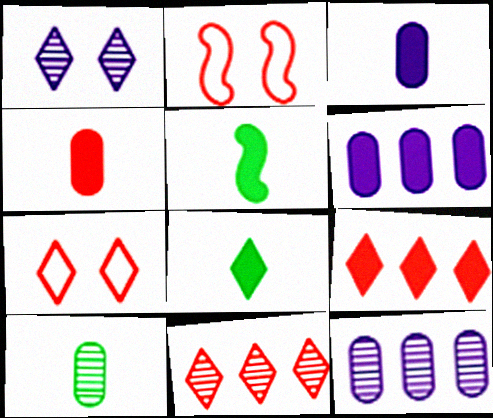[[2, 4, 11], 
[2, 8, 12], 
[5, 7, 12]]